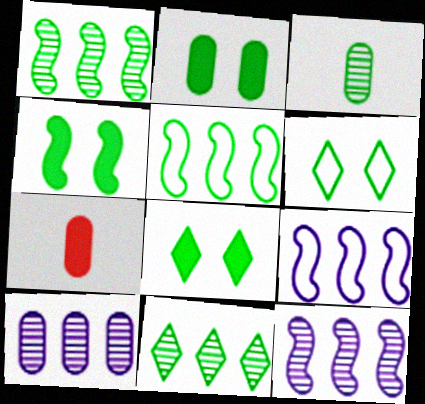[[2, 4, 8], 
[3, 5, 8], 
[6, 7, 12]]